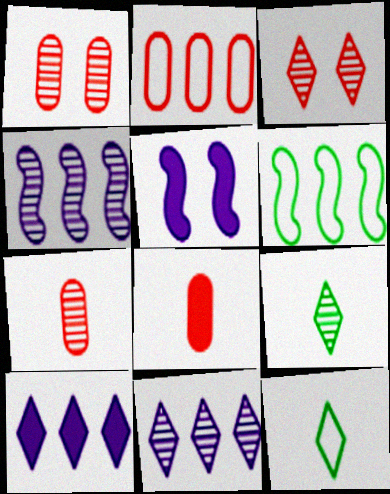[[1, 2, 8], 
[1, 4, 9], 
[2, 5, 9], 
[3, 9, 11], 
[3, 10, 12]]